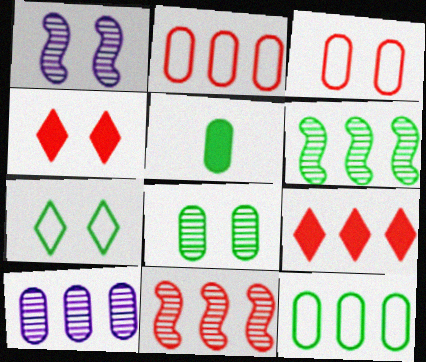[[2, 9, 11], 
[3, 5, 10], 
[5, 6, 7], 
[5, 8, 12]]